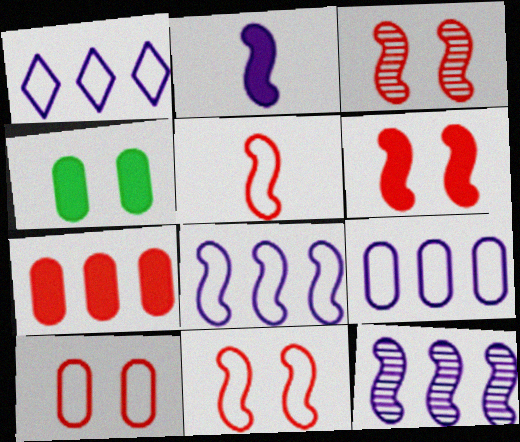[[1, 8, 9], 
[3, 6, 11]]